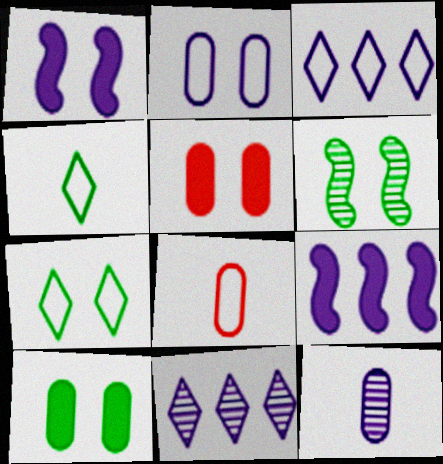[[1, 3, 12], 
[6, 7, 10]]